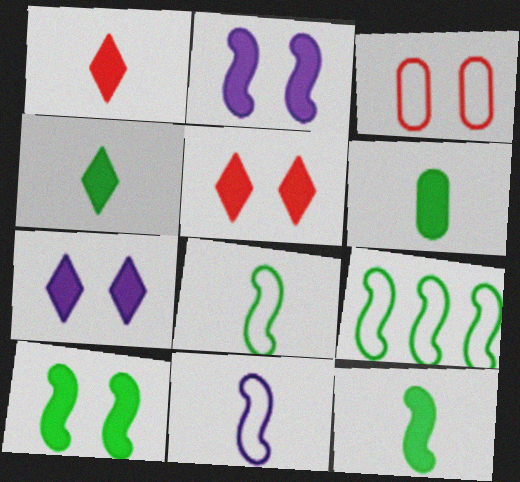[[4, 6, 12]]